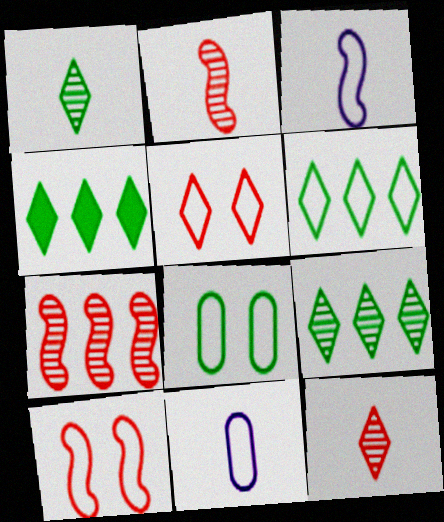[[4, 6, 9], 
[6, 10, 11]]